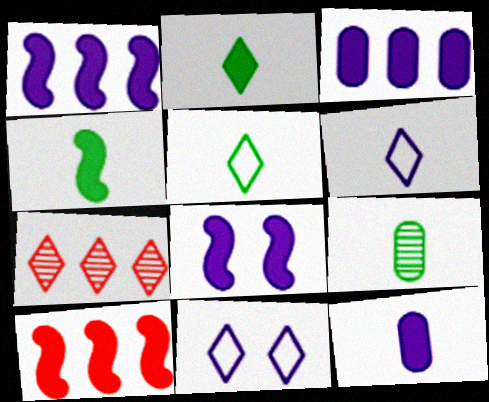[[2, 7, 11], 
[4, 5, 9], 
[4, 8, 10], 
[9, 10, 11]]